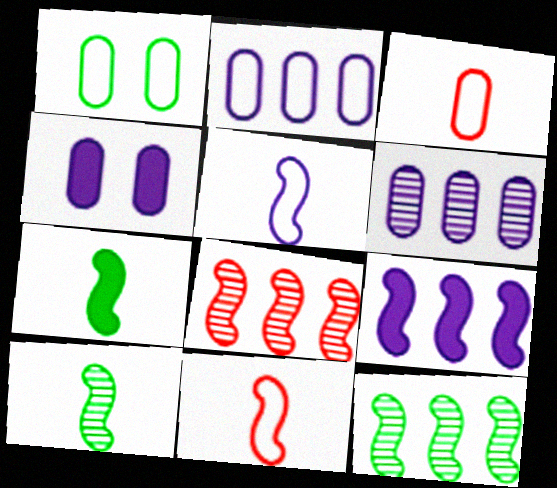[[1, 2, 3]]